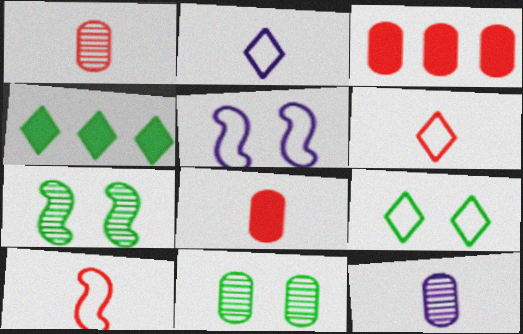[[1, 4, 5], 
[2, 3, 7]]